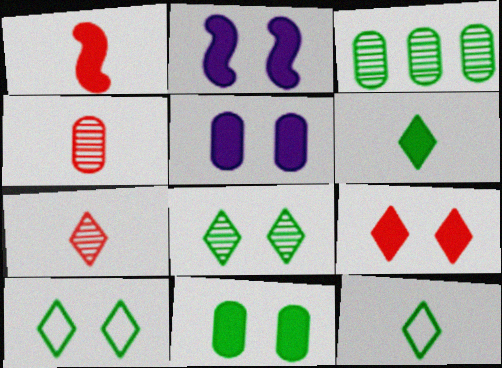[[2, 9, 11]]